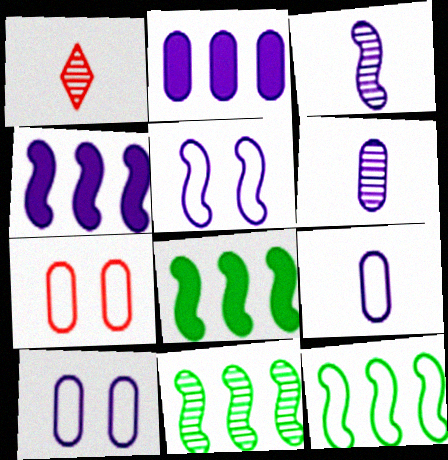[[1, 8, 10], 
[2, 6, 10], 
[3, 4, 5], 
[8, 11, 12]]